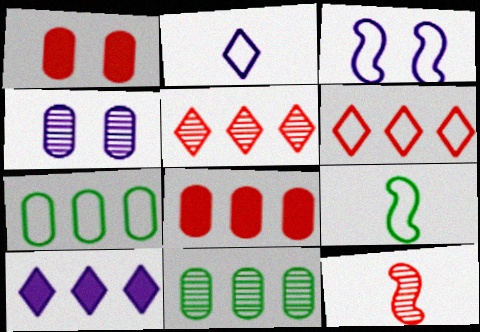[[1, 6, 12]]